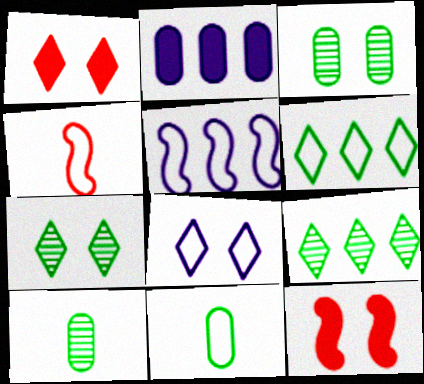[[1, 5, 10], 
[1, 7, 8], 
[2, 4, 7], 
[3, 8, 12]]